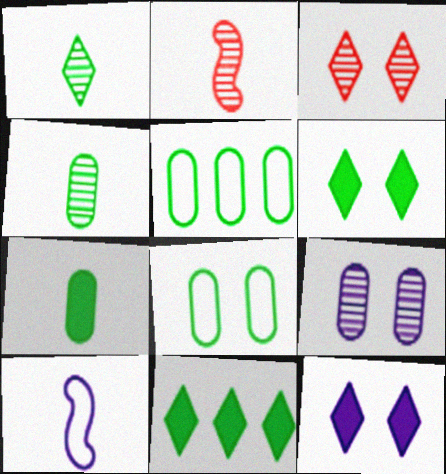[[2, 5, 12]]